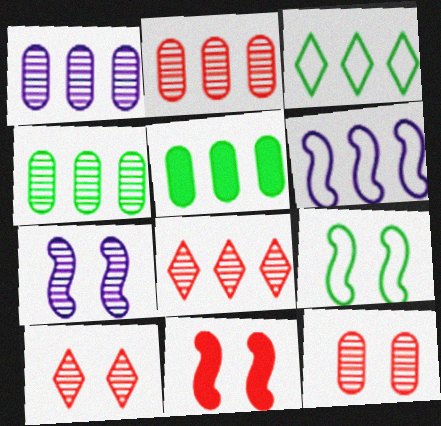[[1, 2, 4], 
[5, 6, 8], 
[7, 9, 11]]